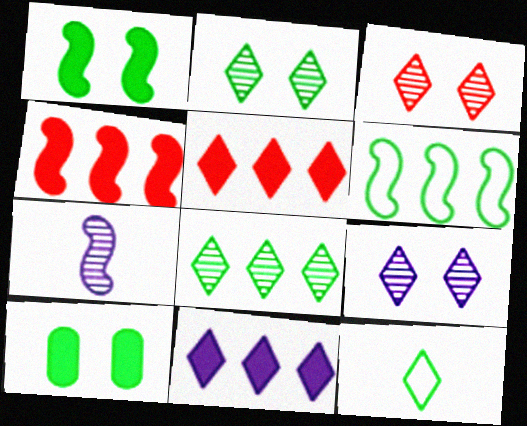[[2, 3, 9], 
[3, 11, 12], 
[5, 9, 12]]